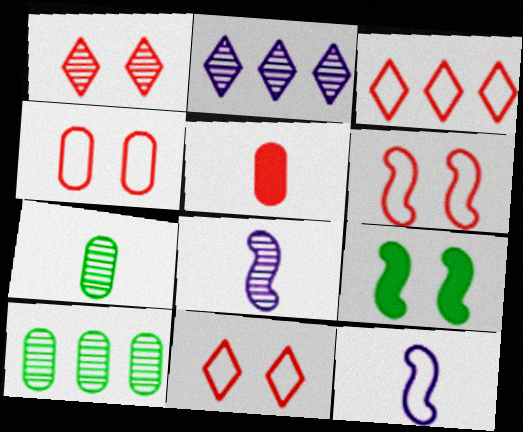[[1, 8, 10], 
[4, 6, 11]]